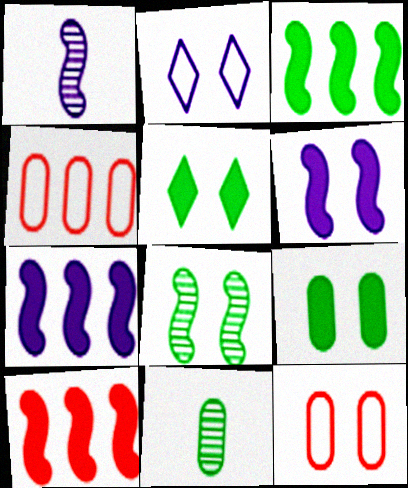[[1, 4, 5], 
[2, 10, 11], 
[3, 7, 10]]